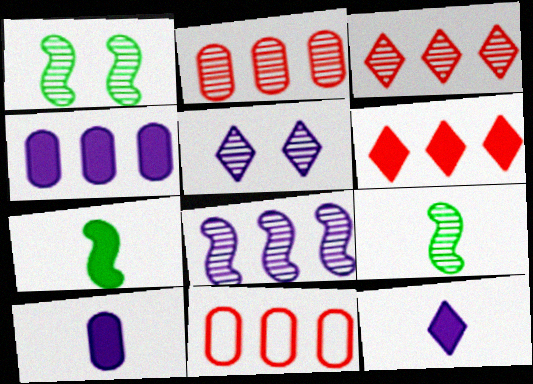[[1, 11, 12], 
[2, 5, 9], 
[5, 7, 11]]